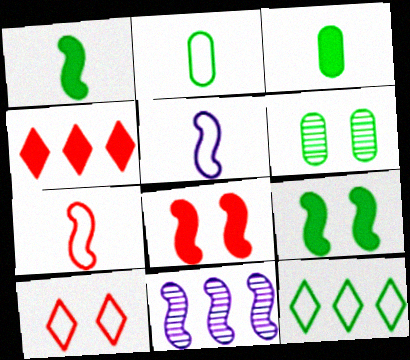[[1, 6, 12], 
[3, 10, 11], 
[4, 5, 6], 
[7, 9, 11]]